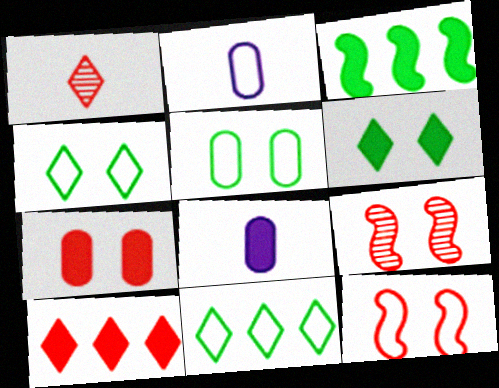[[2, 11, 12], 
[8, 9, 11]]